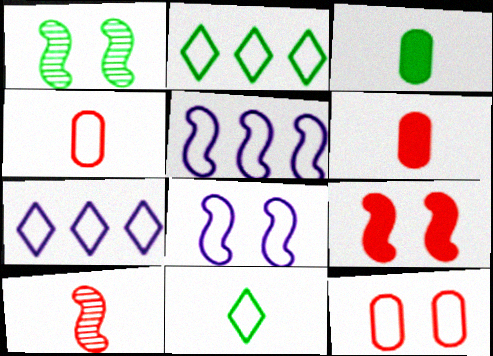[[1, 2, 3], 
[1, 6, 7], 
[1, 8, 9], 
[2, 4, 8], 
[5, 11, 12]]